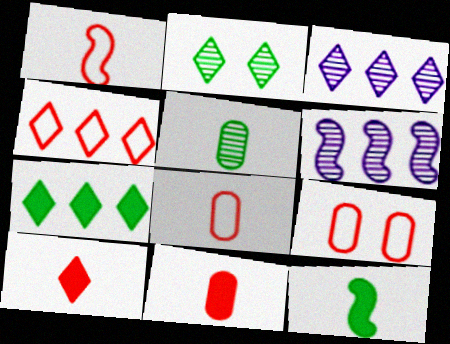[[1, 4, 9], 
[3, 4, 7], 
[3, 9, 12]]